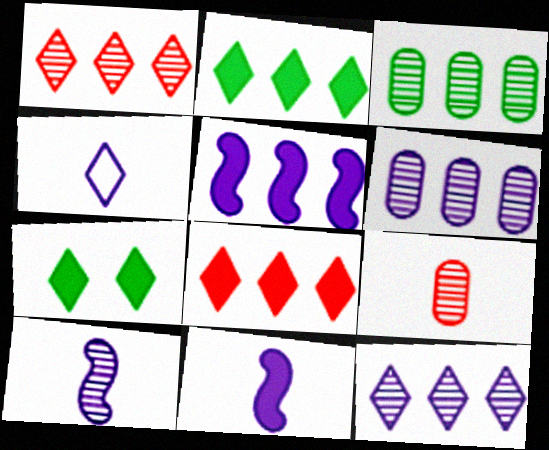[[1, 4, 7]]